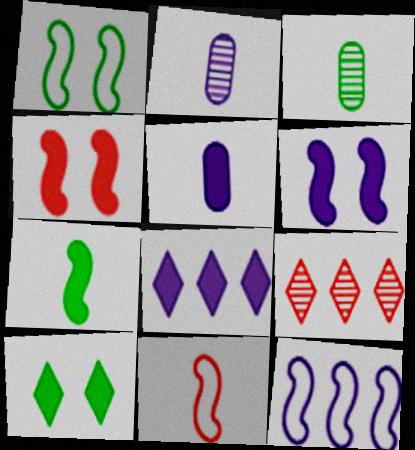[[1, 5, 9], 
[1, 11, 12], 
[5, 6, 8]]